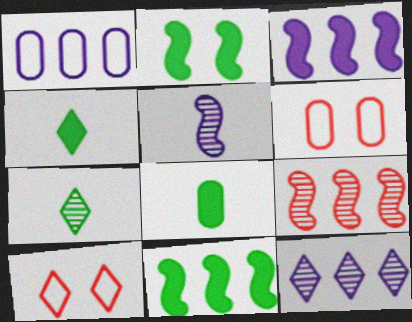[[1, 3, 12], 
[3, 6, 7], 
[4, 10, 12]]